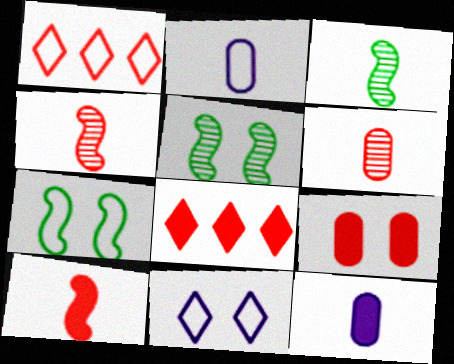[[1, 2, 7], 
[1, 4, 9], 
[1, 5, 12], 
[2, 5, 8], 
[5, 9, 11], 
[8, 9, 10]]